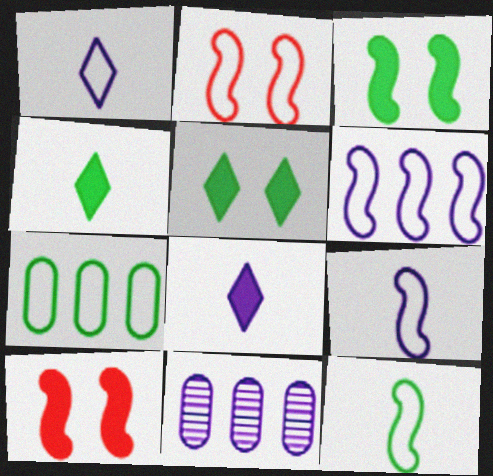[[1, 2, 7], 
[2, 4, 11], 
[2, 6, 12]]